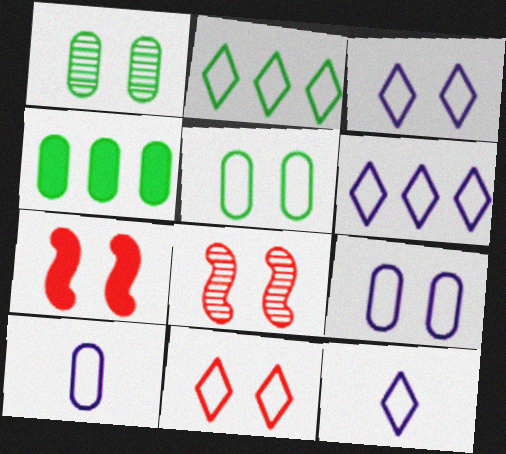[[1, 3, 7], 
[2, 11, 12], 
[3, 6, 12], 
[4, 8, 12]]